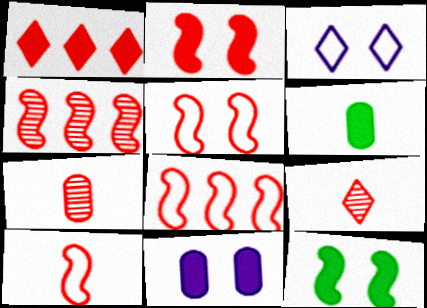[[1, 5, 7], 
[2, 4, 10], 
[3, 4, 6], 
[5, 8, 10]]